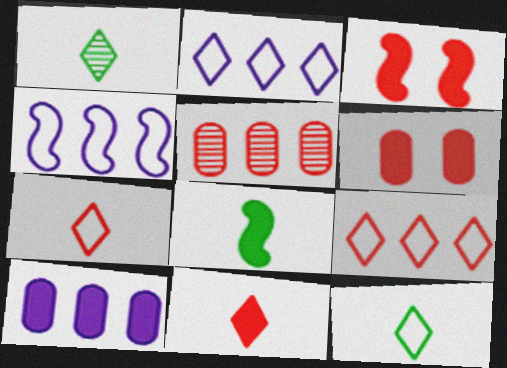[[1, 4, 6], 
[3, 5, 7]]